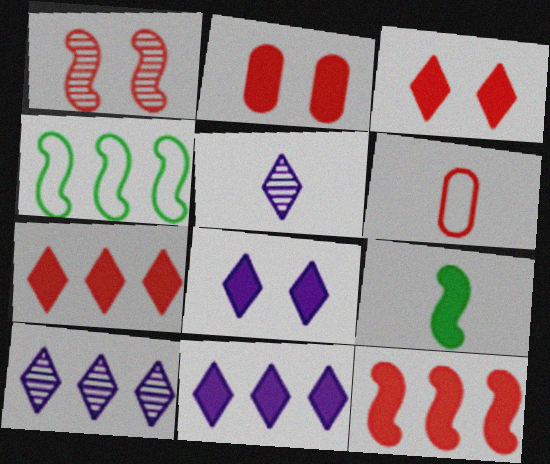[[1, 6, 7], 
[2, 4, 5], 
[2, 9, 11], 
[5, 6, 9]]